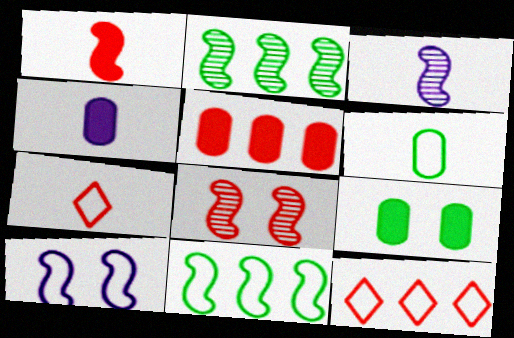[[1, 2, 10], 
[2, 3, 8], 
[3, 9, 12], 
[4, 5, 9], 
[5, 7, 8], 
[6, 10, 12]]